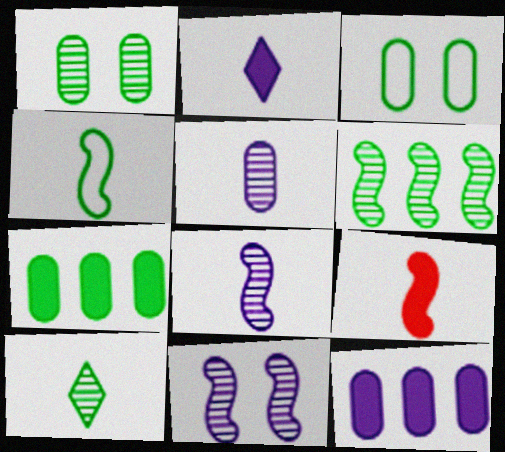[[1, 6, 10], 
[4, 8, 9]]